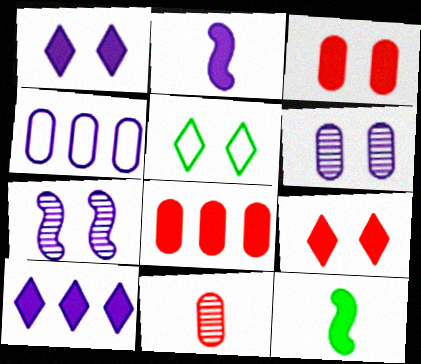[[1, 8, 12], 
[3, 5, 7], 
[3, 10, 12]]